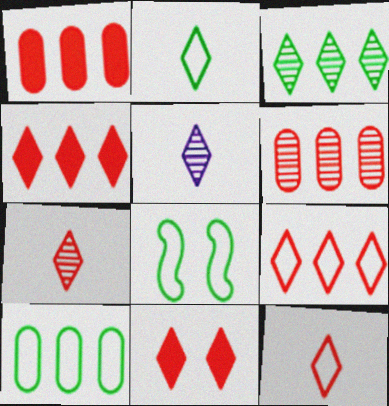[[1, 5, 8], 
[2, 8, 10], 
[7, 9, 11]]